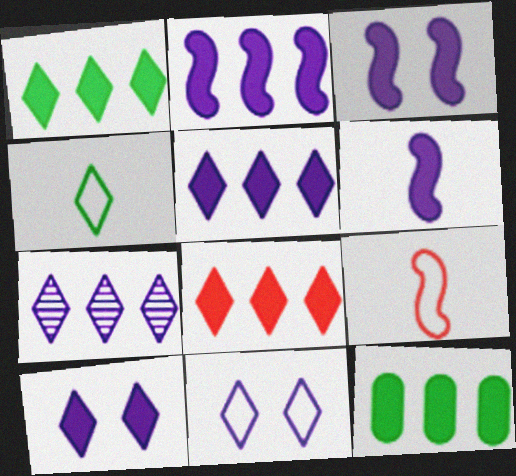[[1, 5, 8], 
[2, 3, 6], 
[2, 8, 12]]